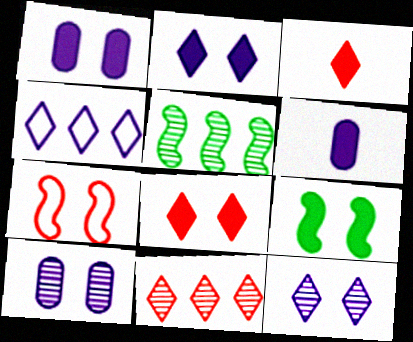[[1, 8, 9]]